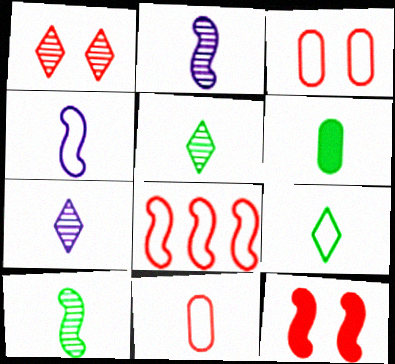[[1, 3, 12], 
[4, 9, 11], 
[6, 9, 10]]